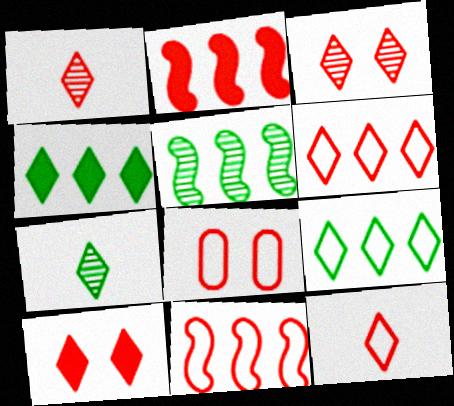[[1, 2, 8], 
[1, 6, 10], 
[8, 11, 12]]